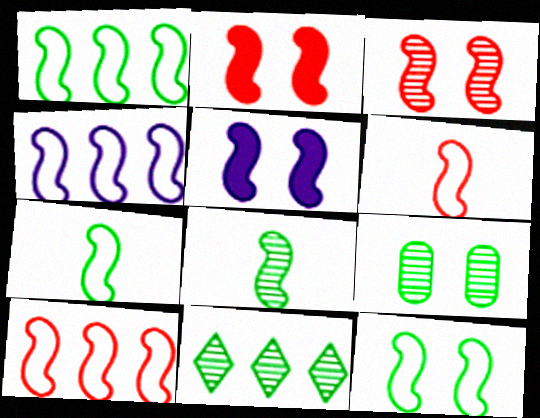[[1, 4, 10], 
[1, 7, 12], 
[2, 4, 8], 
[3, 5, 12], 
[4, 6, 12], 
[5, 8, 10], 
[8, 9, 11]]